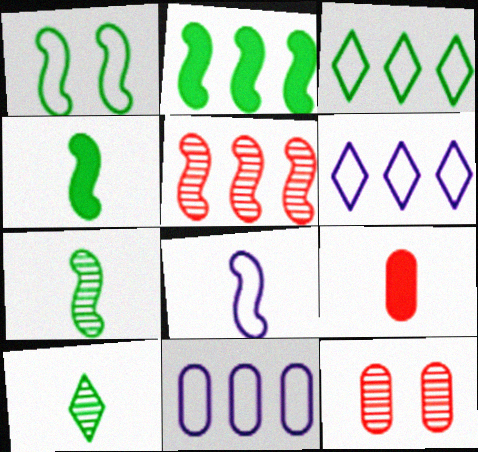[[1, 2, 7], 
[4, 6, 12], 
[8, 9, 10]]